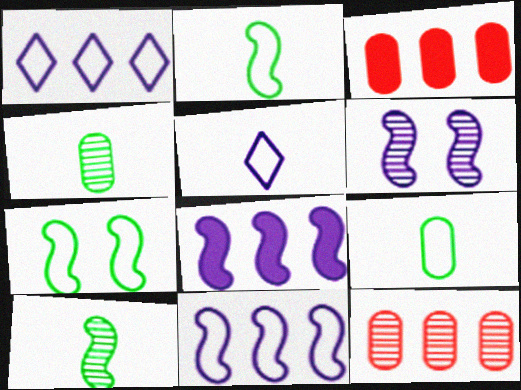[]